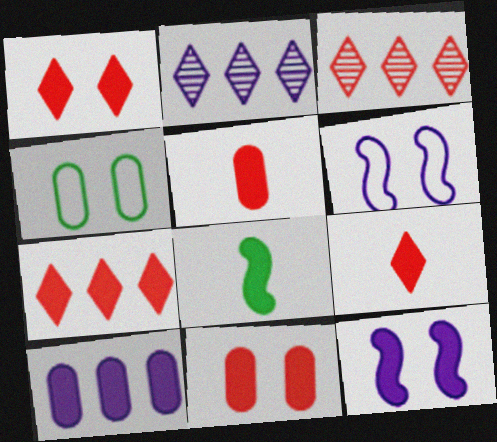[[1, 7, 9], 
[1, 8, 10]]